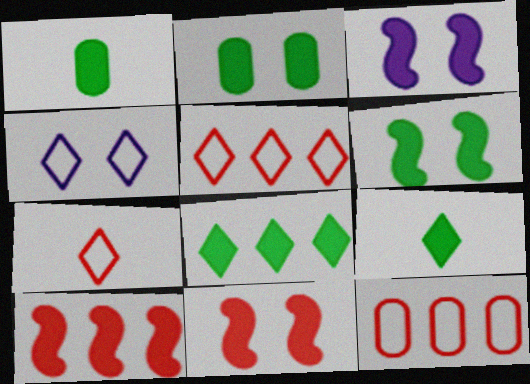[[1, 6, 8], 
[3, 6, 11]]